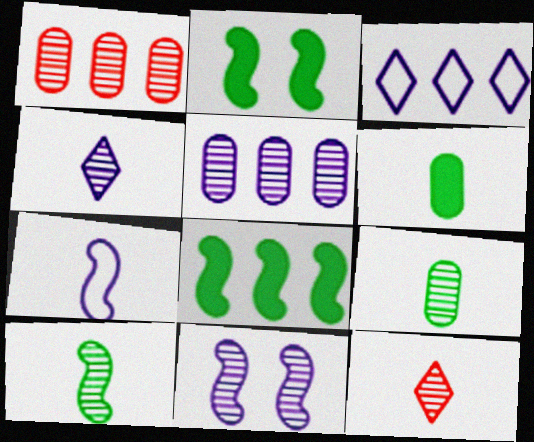[[1, 3, 8], 
[4, 5, 11], 
[6, 7, 12]]